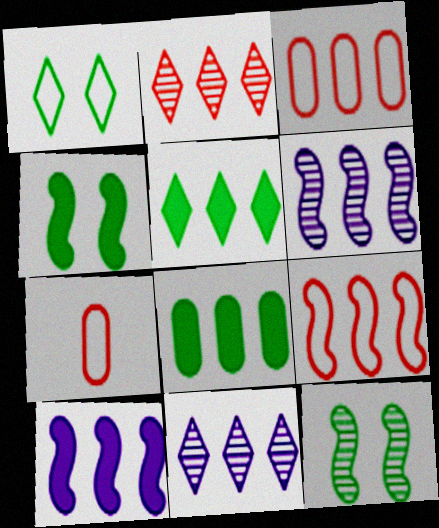[[3, 5, 6], 
[4, 7, 11], 
[8, 9, 11]]